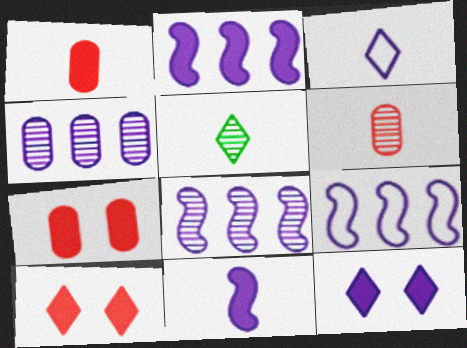[[2, 8, 9], 
[5, 7, 9]]